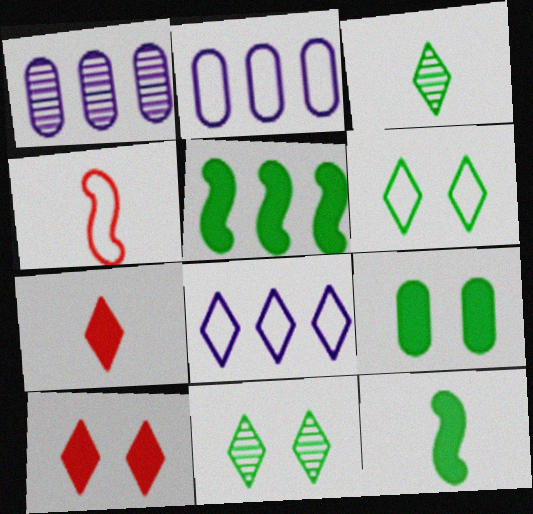[[2, 4, 6], 
[3, 8, 10], 
[7, 8, 11]]